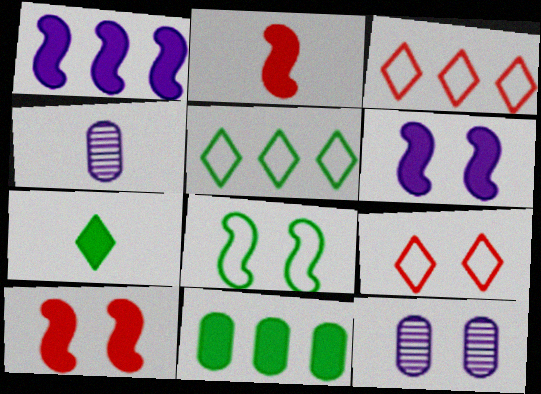[[2, 5, 12], 
[4, 5, 10]]